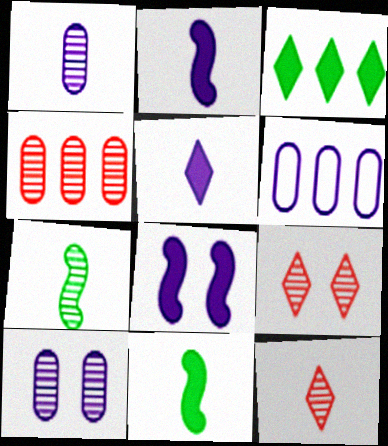[[1, 7, 12], 
[6, 9, 11]]